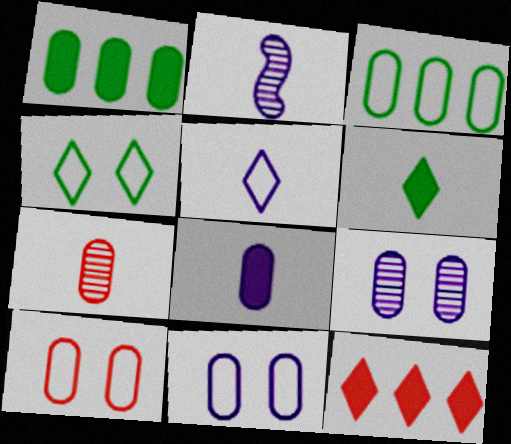[[1, 7, 11], 
[2, 5, 8]]